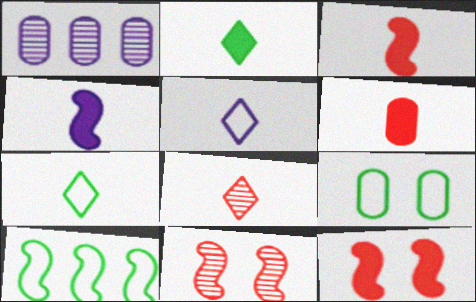[[1, 6, 9], 
[1, 7, 12], 
[2, 4, 6], 
[2, 5, 8], 
[4, 10, 11], 
[7, 9, 10]]